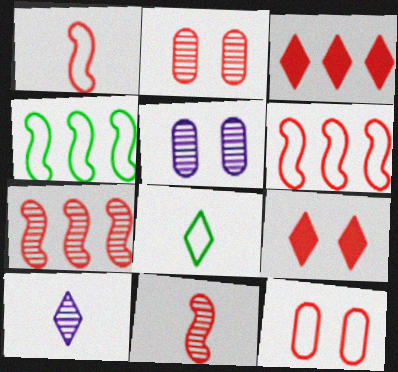[[1, 2, 3], 
[3, 11, 12]]